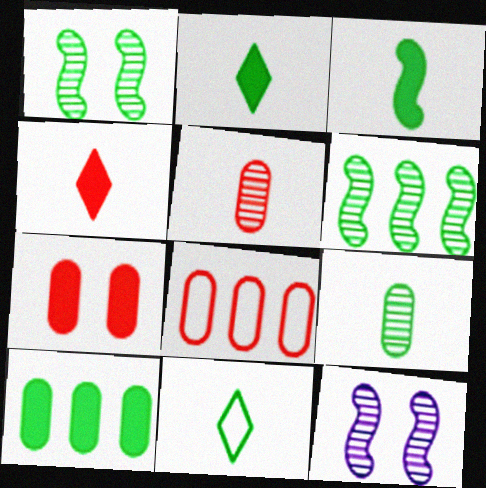[[1, 10, 11], 
[2, 8, 12], 
[3, 9, 11], 
[5, 7, 8]]